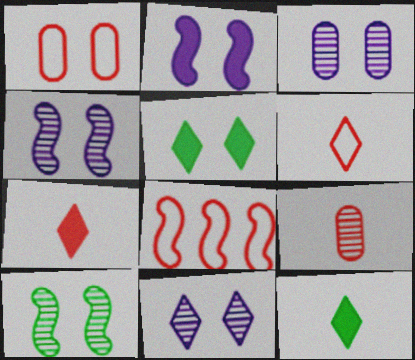[[1, 4, 5], 
[1, 6, 8], 
[3, 4, 11], 
[3, 8, 12]]